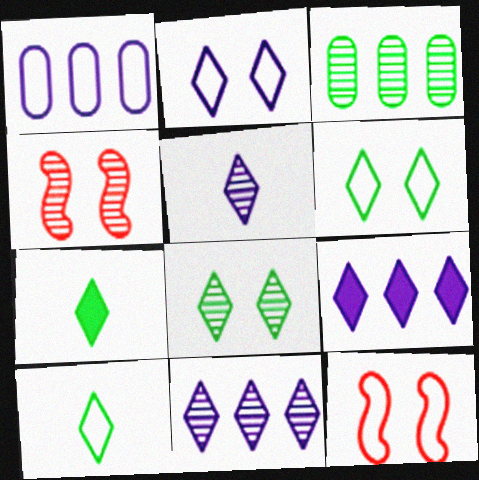[[1, 4, 7], 
[1, 10, 12], 
[2, 5, 9], 
[3, 4, 5]]